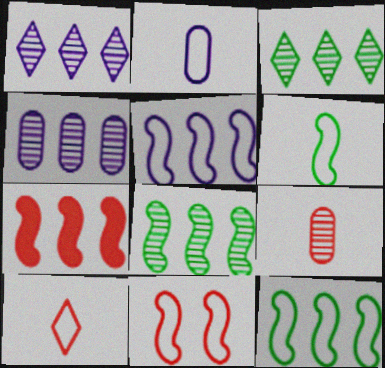[[2, 6, 10], 
[5, 6, 11], 
[5, 7, 8]]